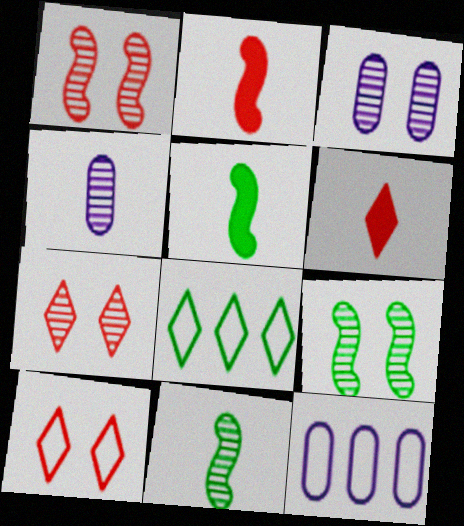[[2, 3, 8], 
[3, 7, 9], 
[5, 7, 12], 
[6, 9, 12]]